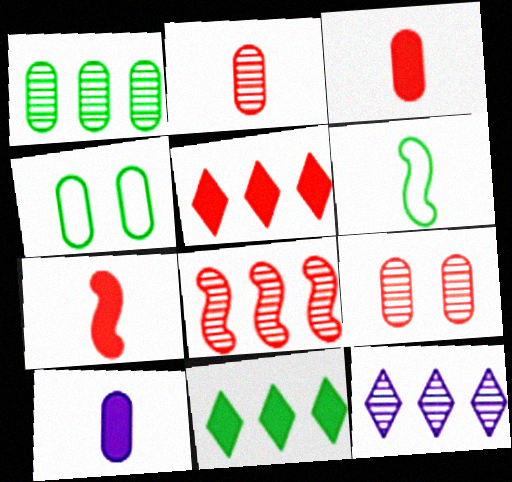[[1, 8, 12], 
[4, 7, 12]]